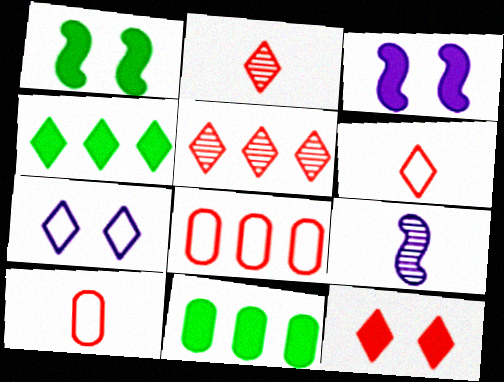[[2, 4, 7], 
[5, 6, 12]]